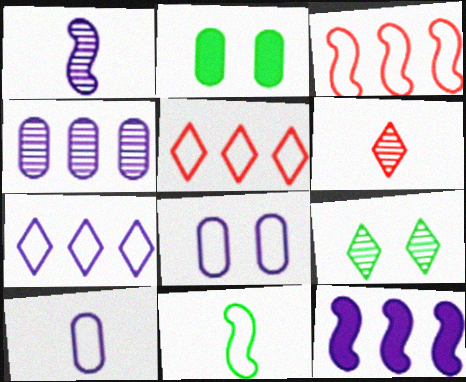[[1, 2, 5], 
[4, 7, 12], 
[5, 8, 11]]